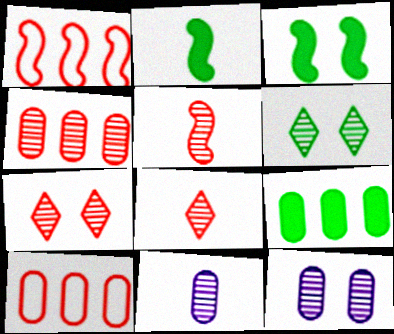[[4, 5, 7]]